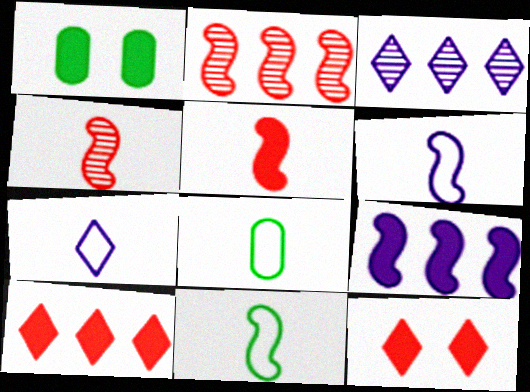[[1, 2, 7]]